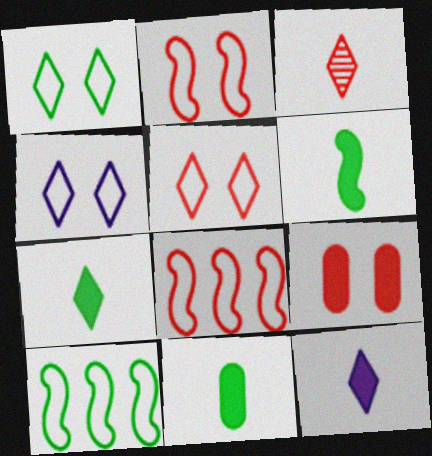[[1, 4, 5], 
[3, 8, 9], 
[6, 7, 11]]